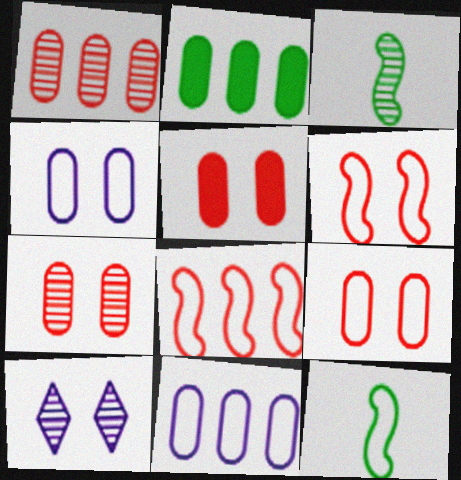[[1, 2, 11], 
[1, 3, 10], 
[5, 7, 9]]